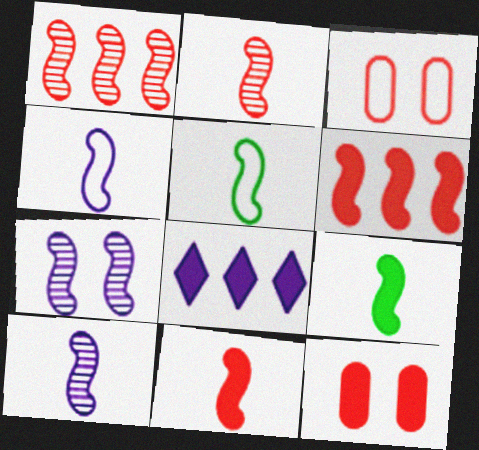[[2, 4, 9], 
[5, 6, 7], 
[5, 10, 11], 
[8, 9, 12]]